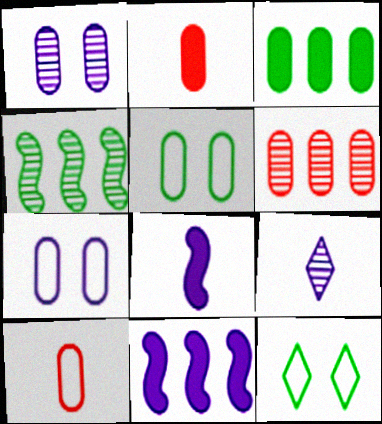[[1, 3, 10], 
[6, 8, 12], 
[7, 9, 11]]